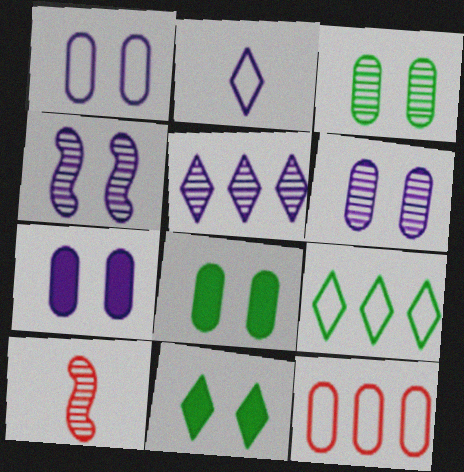[[1, 6, 7], 
[3, 5, 10], 
[7, 9, 10]]